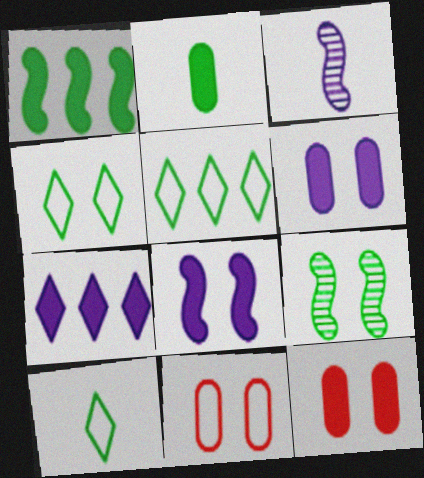[[2, 5, 9], 
[3, 5, 12], 
[4, 5, 10]]